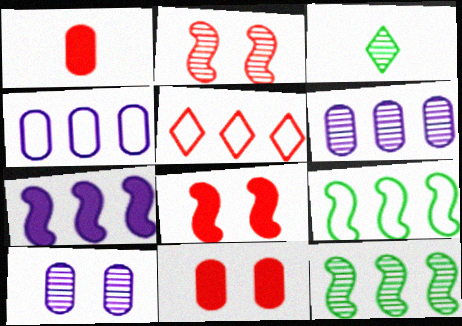[[1, 2, 5], 
[2, 3, 6], 
[3, 4, 8], 
[4, 5, 9]]